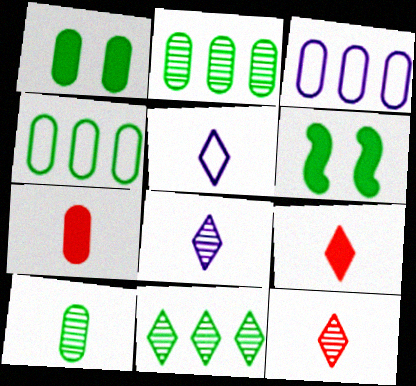[[1, 4, 10], 
[3, 6, 12]]